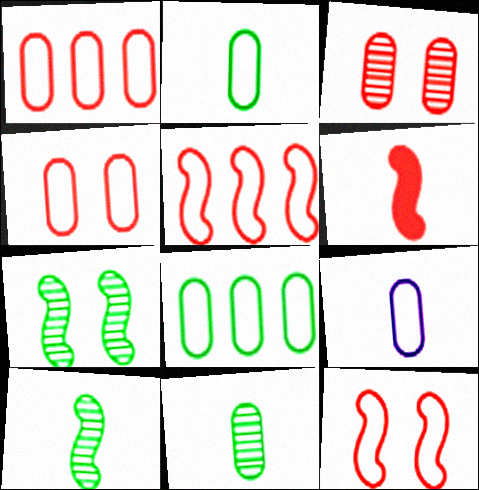[[4, 8, 9]]